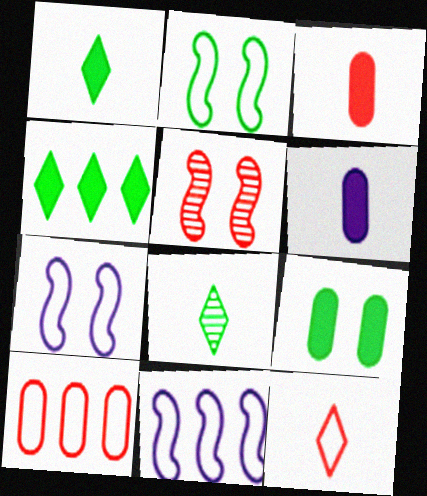[]